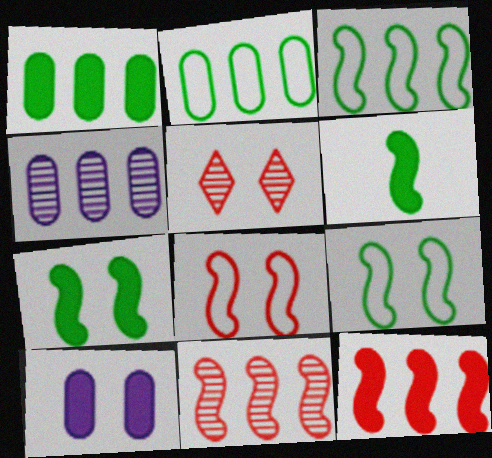[[5, 9, 10]]